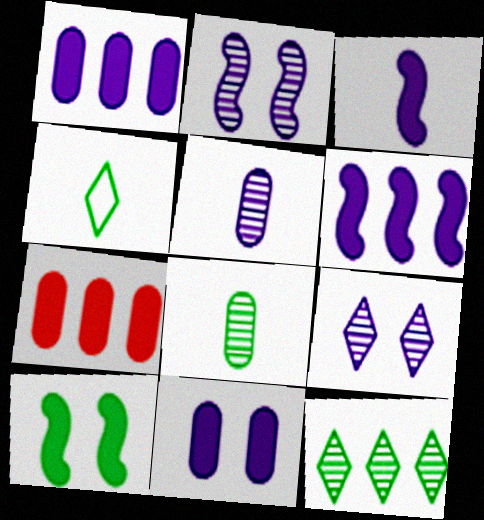[[2, 4, 7]]